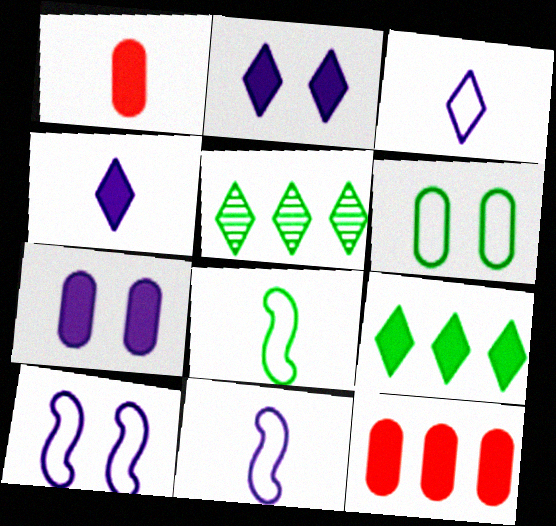[[1, 5, 10]]